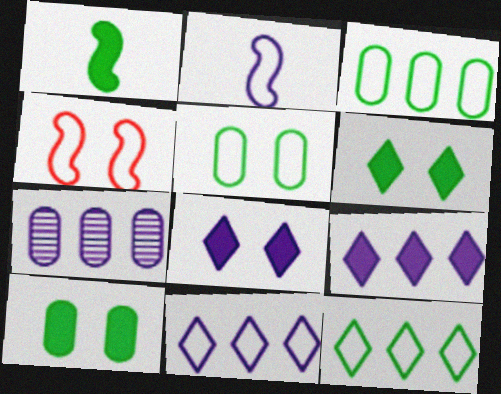[[2, 7, 8]]